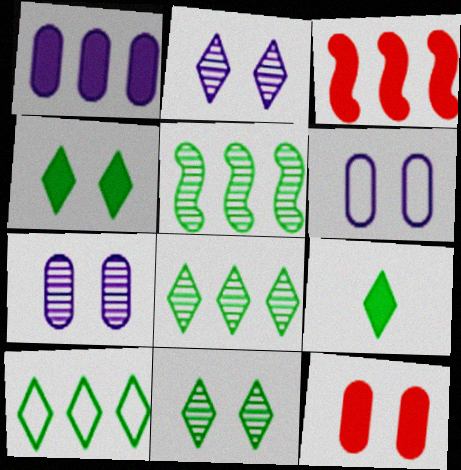[[9, 10, 11]]